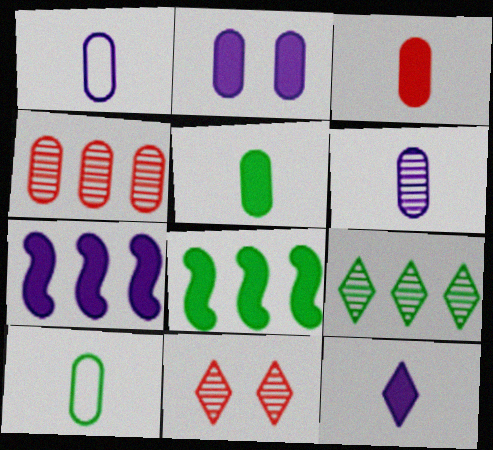[[1, 8, 11], 
[2, 4, 10], 
[2, 7, 12], 
[3, 6, 10], 
[7, 10, 11]]